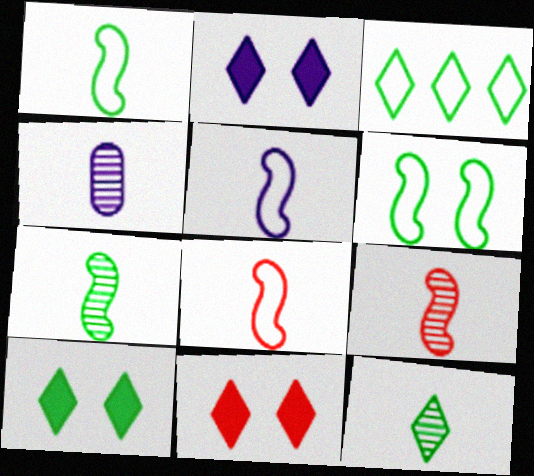[[1, 5, 8], 
[2, 10, 11], 
[3, 10, 12], 
[4, 9, 12]]